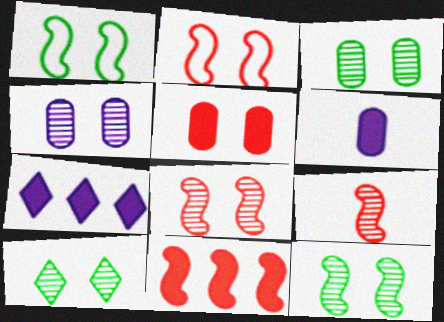[[2, 9, 11], 
[3, 10, 12], 
[4, 8, 10]]